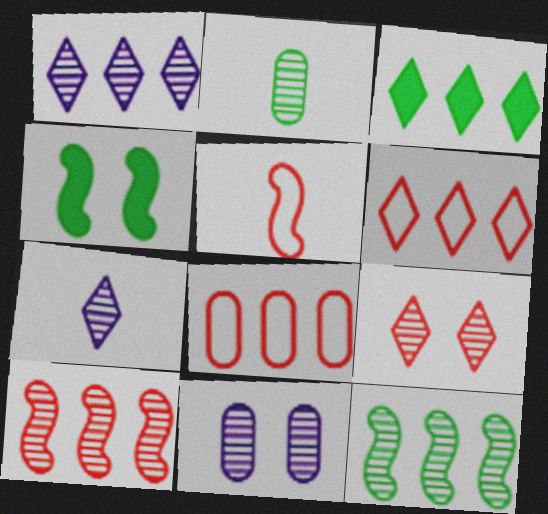[[1, 3, 6], 
[3, 5, 11], 
[4, 7, 8]]